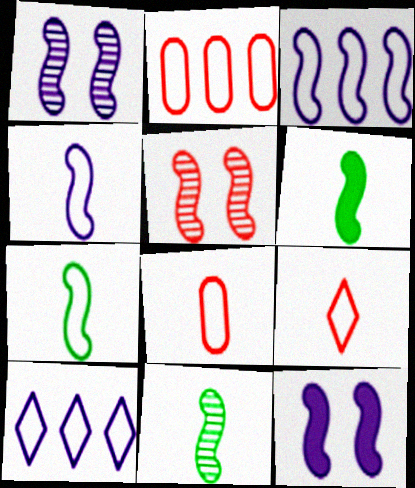[[3, 5, 6], 
[6, 7, 11]]